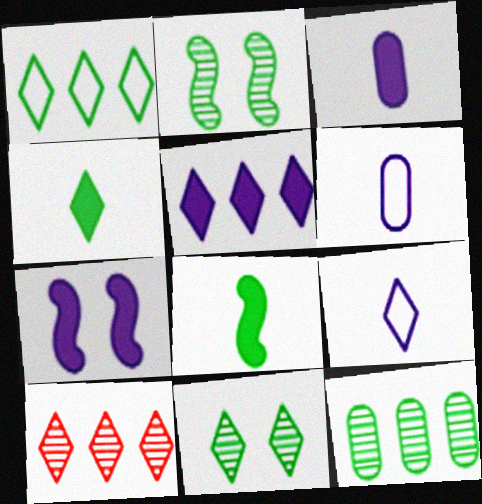[[1, 4, 11], 
[1, 5, 10], 
[3, 5, 7]]